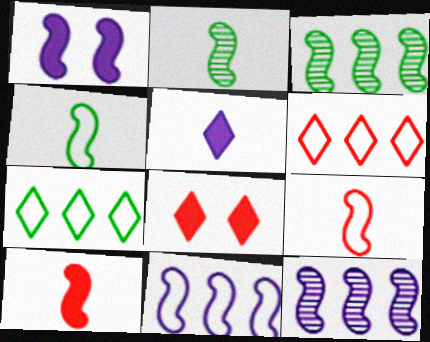[[1, 3, 9]]